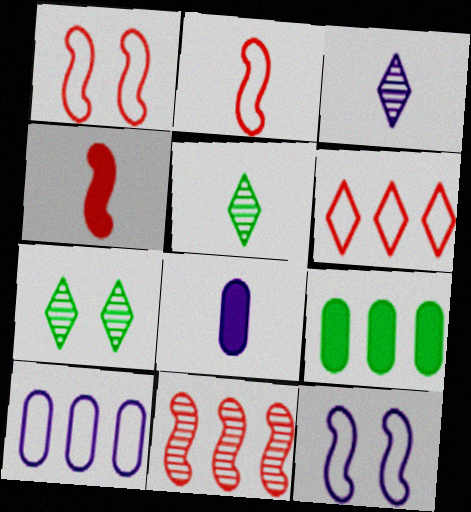[[1, 3, 9], 
[1, 4, 11], 
[2, 5, 8], 
[4, 7, 10]]